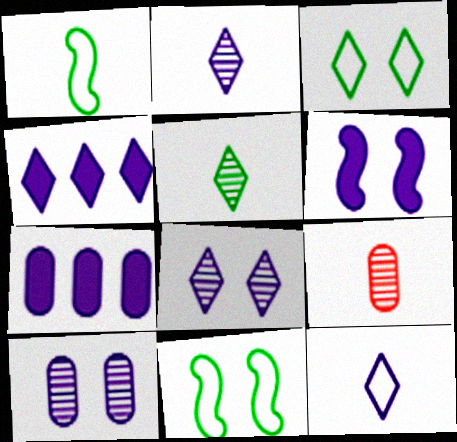[[4, 8, 12], 
[4, 9, 11]]